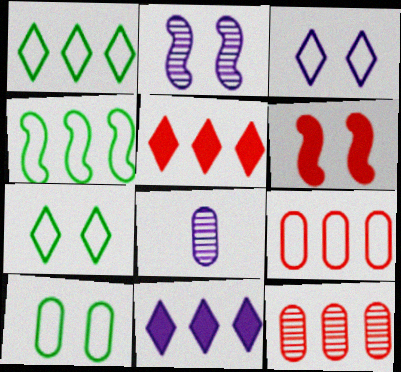[[1, 6, 8], 
[4, 11, 12]]